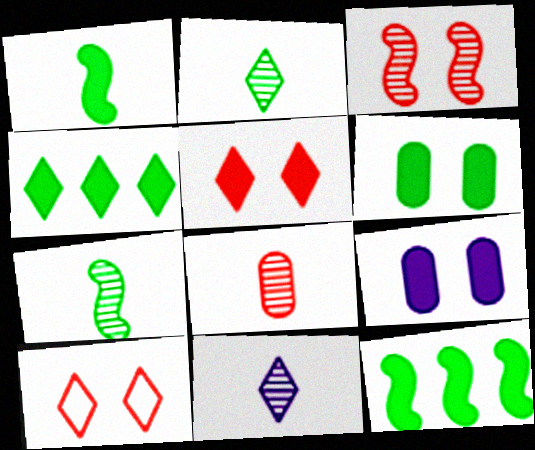[[1, 4, 6], 
[4, 10, 11], 
[7, 8, 11]]